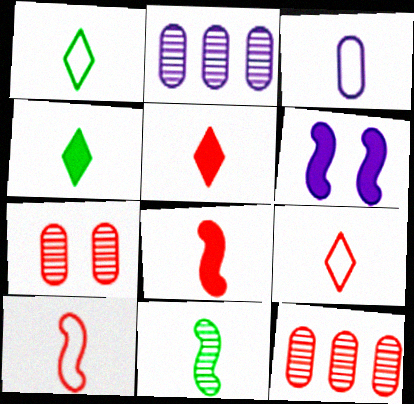[[1, 3, 10], 
[1, 6, 12], 
[3, 5, 11]]